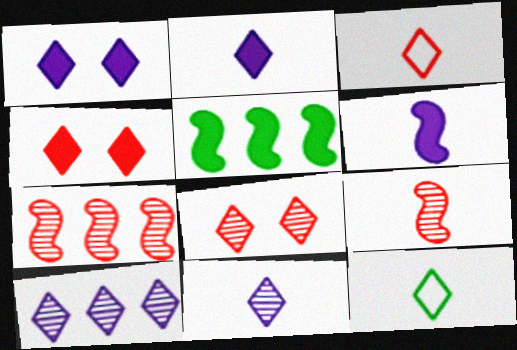[[4, 10, 12]]